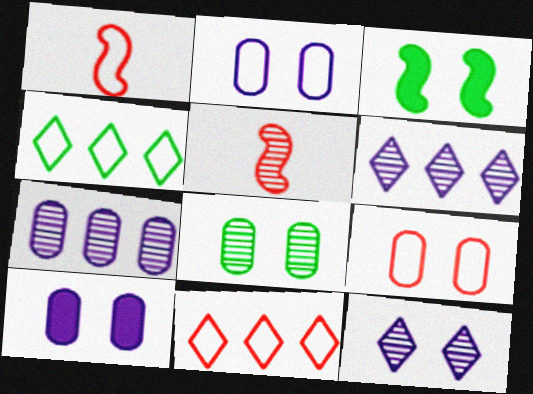[[1, 2, 4], 
[1, 9, 11], 
[3, 9, 12], 
[4, 5, 10], 
[5, 6, 8], 
[8, 9, 10]]